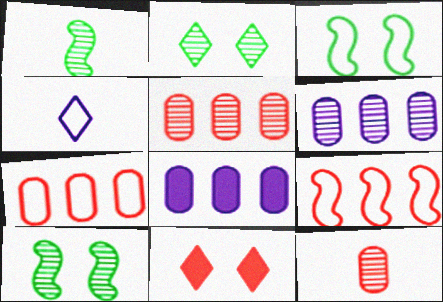[[3, 4, 7], 
[9, 11, 12]]